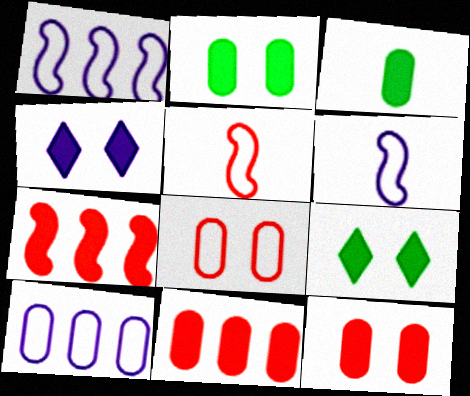[[3, 4, 7]]